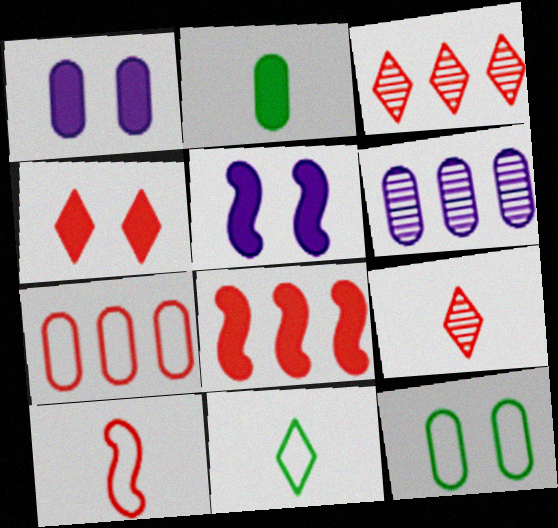[[3, 7, 8]]